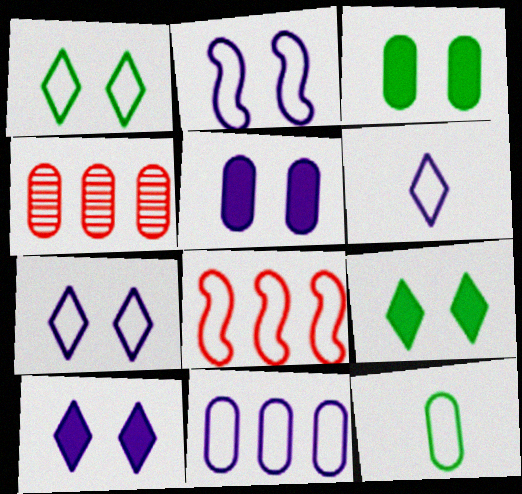[[2, 6, 11], 
[4, 5, 12], 
[7, 8, 12]]